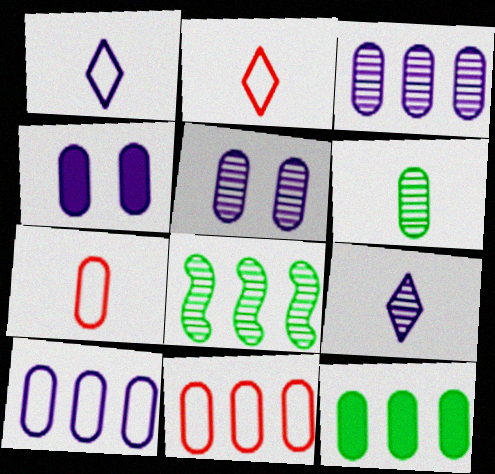[[2, 4, 8], 
[3, 11, 12], 
[4, 6, 11], 
[5, 7, 12]]